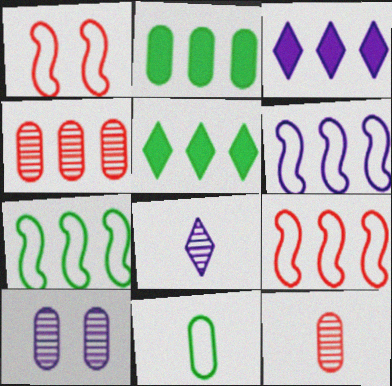[[1, 2, 8], 
[3, 4, 7], 
[4, 5, 6], 
[6, 7, 9]]